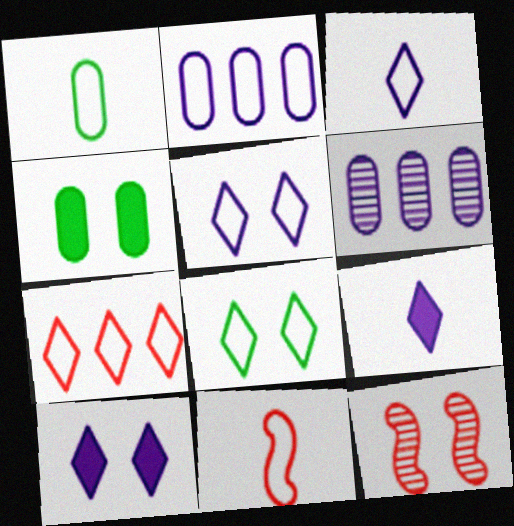[[1, 3, 11], 
[2, 8, 11], 
[3, 7, 8], 
[4, 5, 12]]